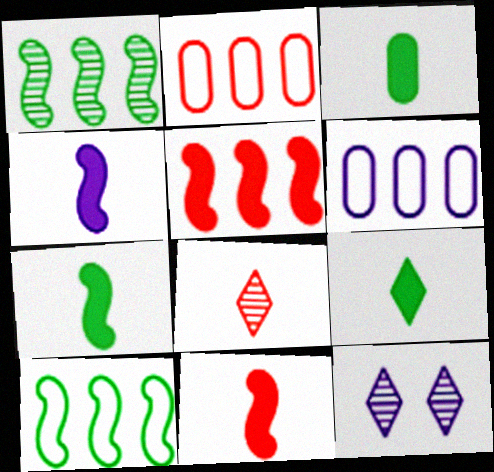[[2, 7, 12], 
[3, 7, 9], 
[4, 6, 12], 
[4, 7, 11]]